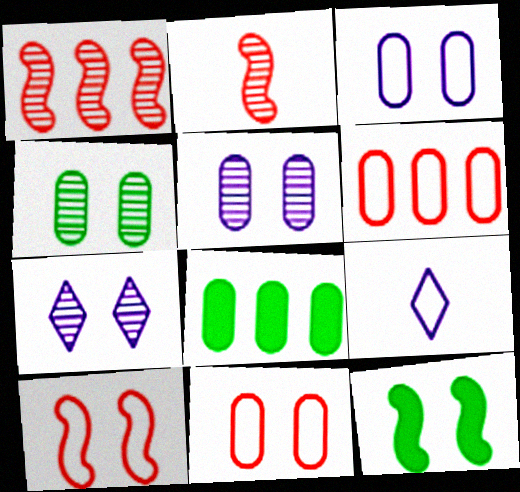[[7, 11, 12]]